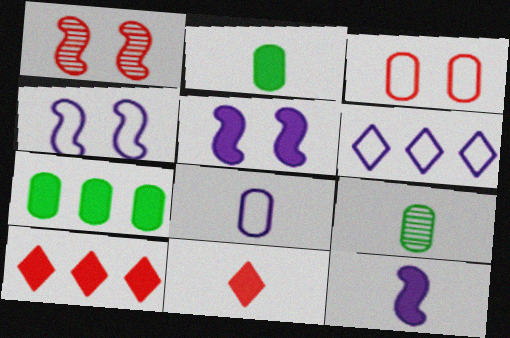[[1, 2, 6], 
[2, 5, 10], 
[2, 11, 12], 
[4, 6, 8], 
[4, 9, 10], 
[5, 7, 11]]